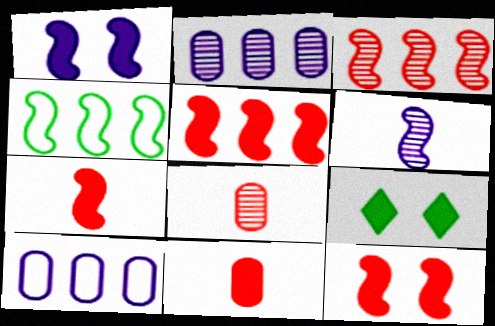[[4, 6, 12], 
[5, 7, 12]]